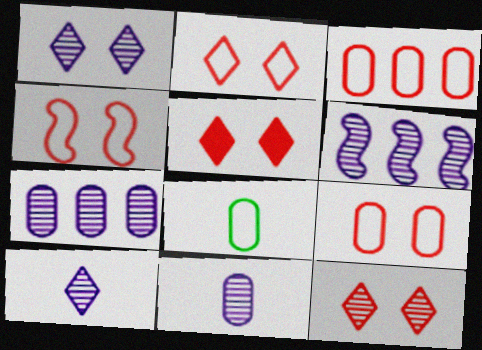[[1, 6, 11], 
[2, 4, 9], 
[2, 5, 12], 
[5, 6, 8]]